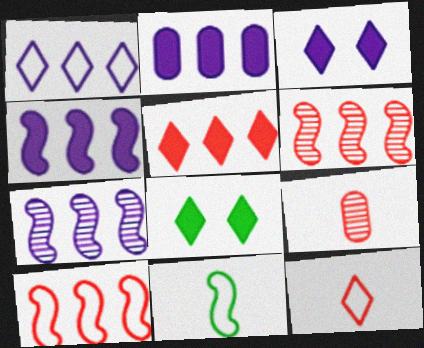[[1, 2, 7]]